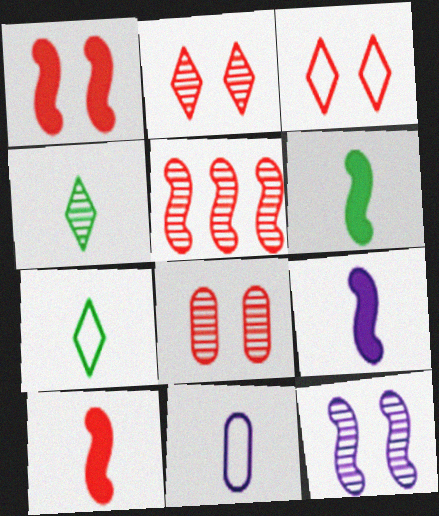[[1, 3, 8], 
[4, 10, 11], 
[6, 9, 10]]